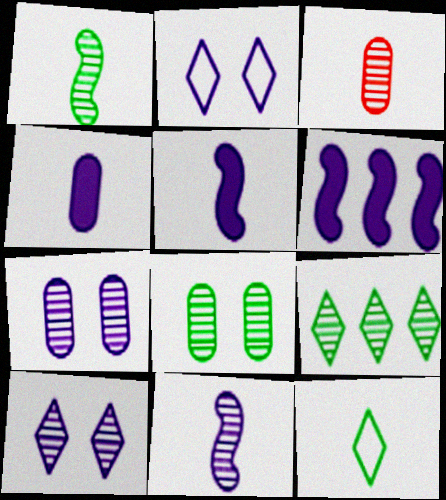[[1, 8, 9], 
[3, 5, 12]]